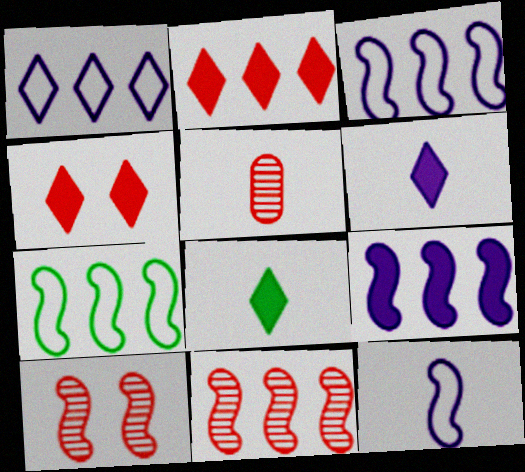[[5, 8, 12], 
[7, 9, 11]]